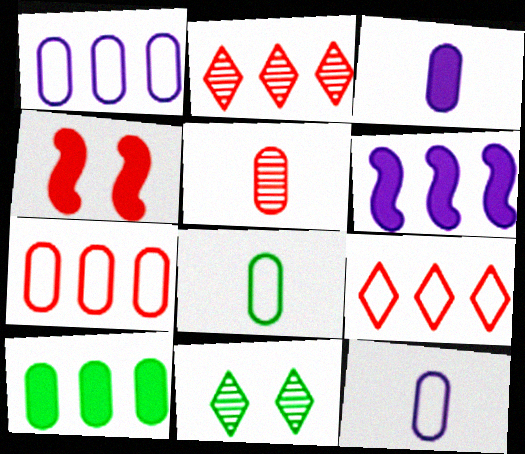[[3, 5, 8], 
[4, 5, 9]]